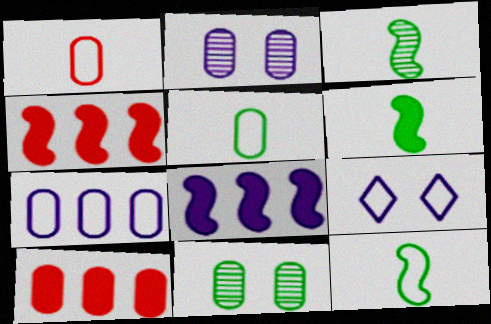[[2, 5, 10], 
[3, 6, 12], 
[3, 9, 10]]